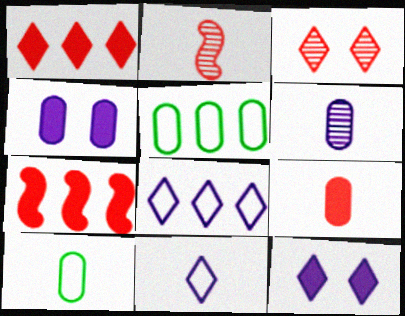[[2, 5, 12], 
[6, 9, 10]]